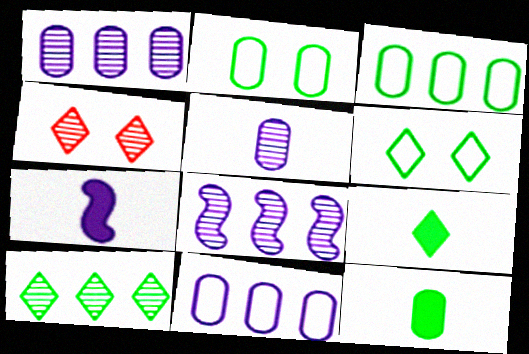[[3, 4, 7], 
[6, 9, 10]]